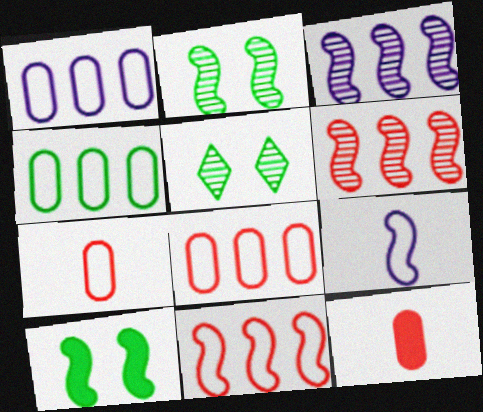[[1, 4, 8], 
[6, 9, 10]]